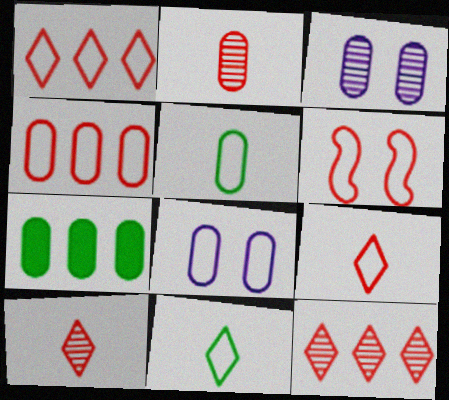[[2, 7, 8], 
[4, 5, 8], 
[4, 6, 9]]